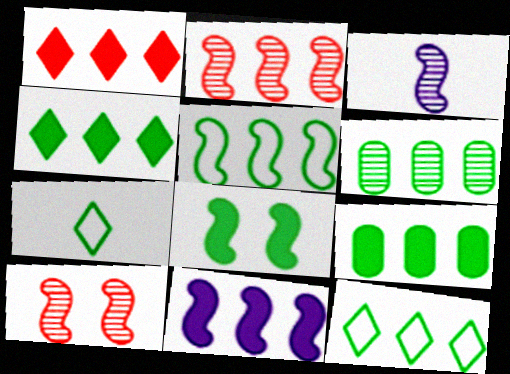[[1, 9, 11], 
[2, 5, 11], 
[4, 5, 6], 
[6, 7, 8]]